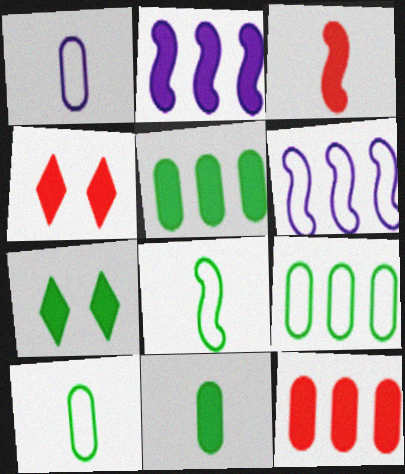[[2, 4, 11], 
[3, 4, 12]]